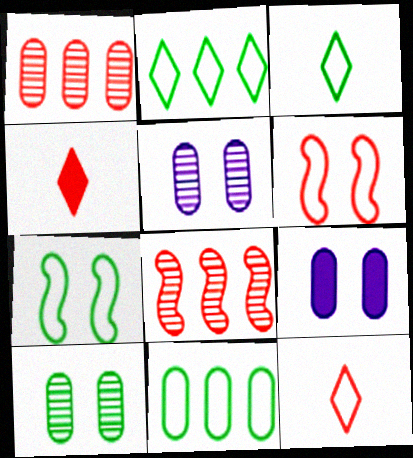[[1, 4, 6], 
[3, 7, 11], 
[3, 8, 9]]